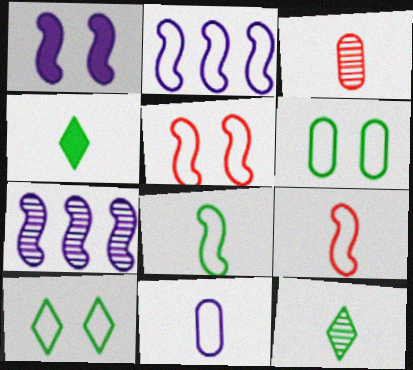[[2, 5, 8]]